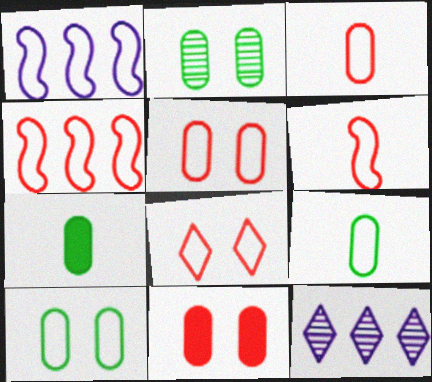[[1, 8, 9], 
[3, 4, 8]]